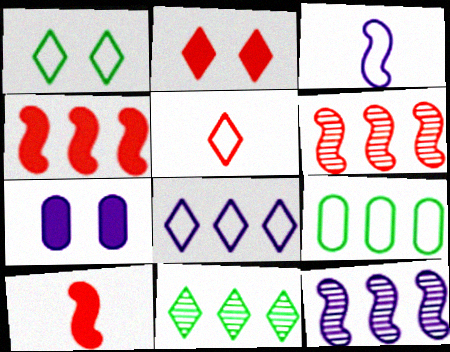[[1, 5, 8]]